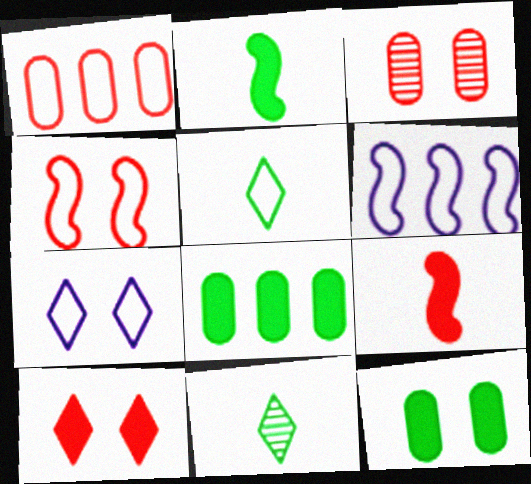[[3, 4, 10]]